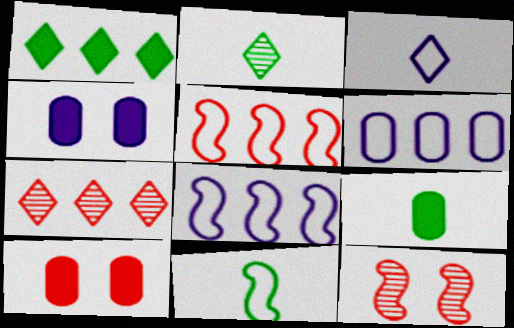[[2, 4, 5], 
[2, 8, 10], 
[2, 9, 11], 
[4, 7, 11]]